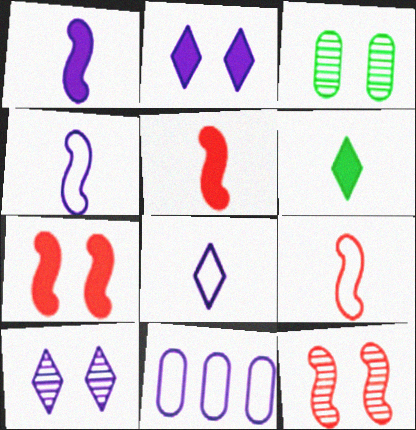[[1, 10, 11], 
[3, 10, 12], 
[6, 11, 12]]